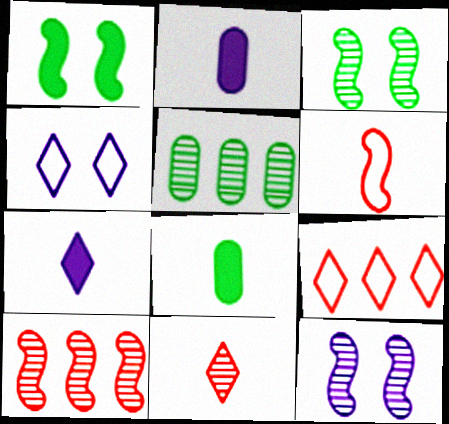[[2, 3, 9], 
[4, 8, 10], 
[5, 11, 12], 
[8, 9, 12]]